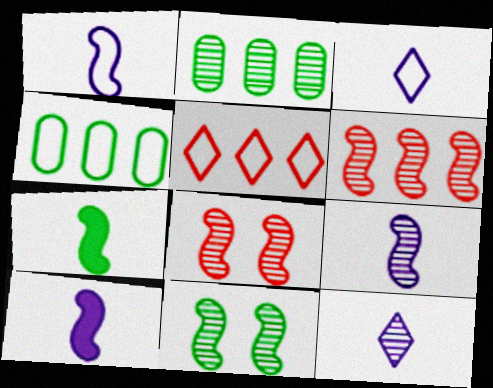[[1, 9, 10], 
[2, 8, 12], 
[6, 9, 11]]